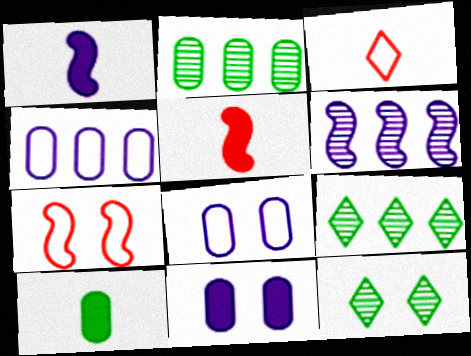[[4, 5, 12], 
[5, 8, 9], 
[7, 11, 12]]